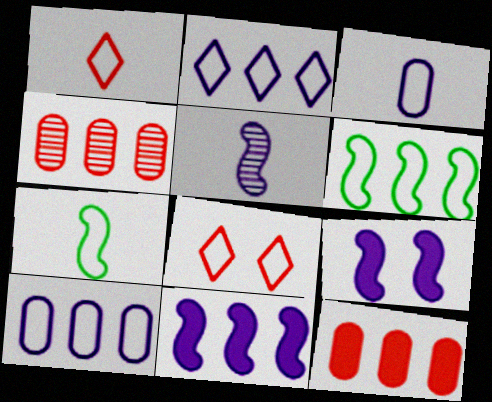[[1, 3, 7], 
[3, 6, 8], 
[7, 8, 10]]